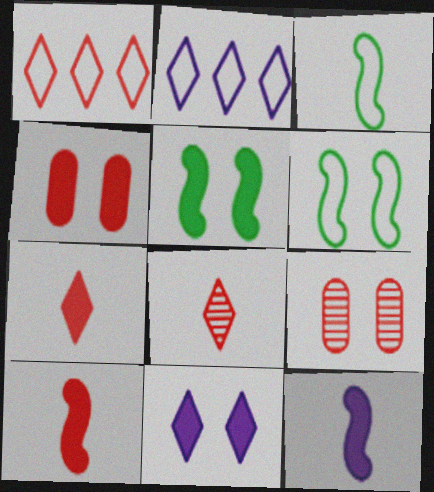[[1, 9, 10], 
[4, 5, 11], 
[6, 9, 11]]